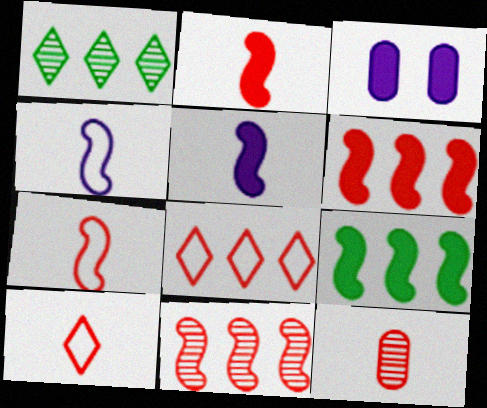[[1, 3, 7], 
[2, 10, 12]]